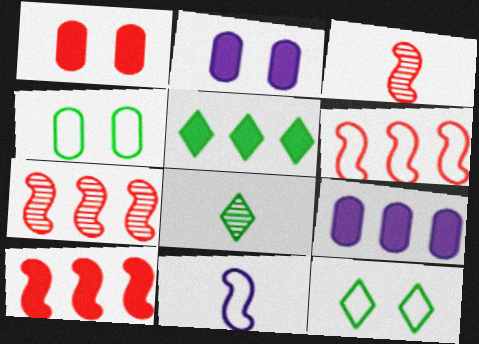[[2, 6, 8], 
[3, 9, 12], 
[5, 8, 12], 
[5, 9, 10], 
[6, 7, 10]]